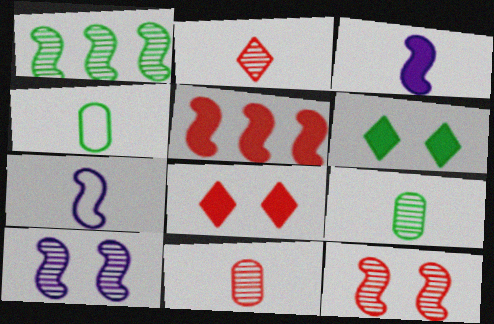[[1, 4, 6], 
[2, 3, 4]]